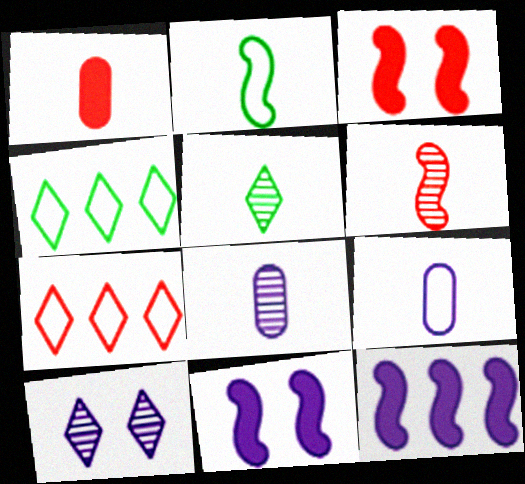[[3, 4, 8], 
[5, 6, 8], 
[9, 10, 12]]